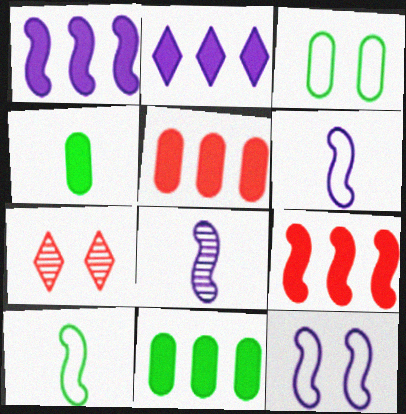[[1, 8, 12], 
[2, 9, 11], 
[6, 7, 11]]